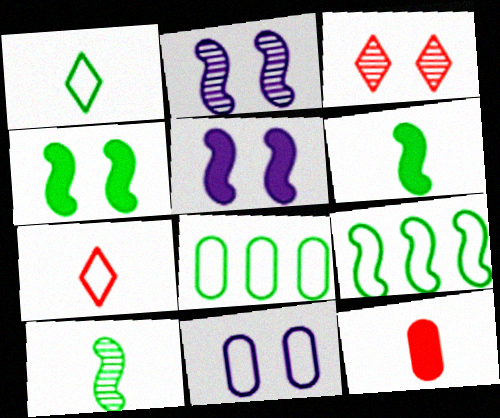[[3, 4, 11], 
[4, 9, 10], 
[7, 9, 11]]